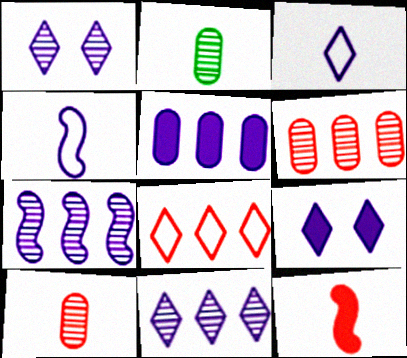[[1, 4, 5], 
[2, 3, 12], 
[3, 9, 11]]